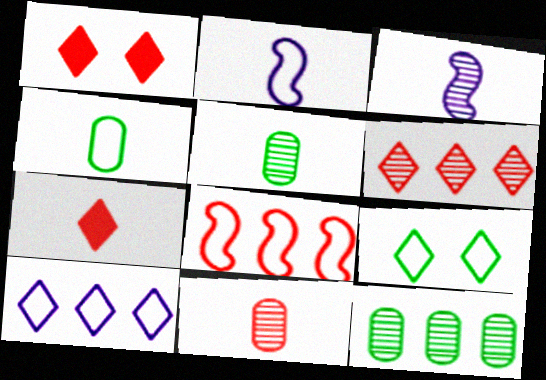[[1, 2, 12], 
[1, 8, 11], 
[2, 5, 7], 
[3, 4, 7]]